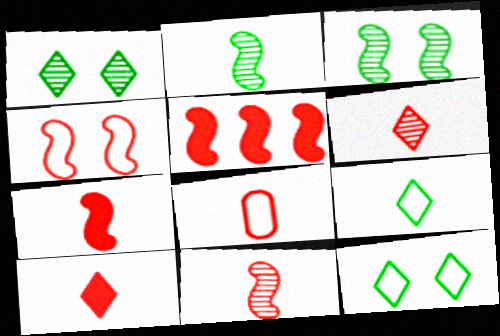[[4, 5, 11], 
[6, 7, 8], 
[8, 10, 11]]